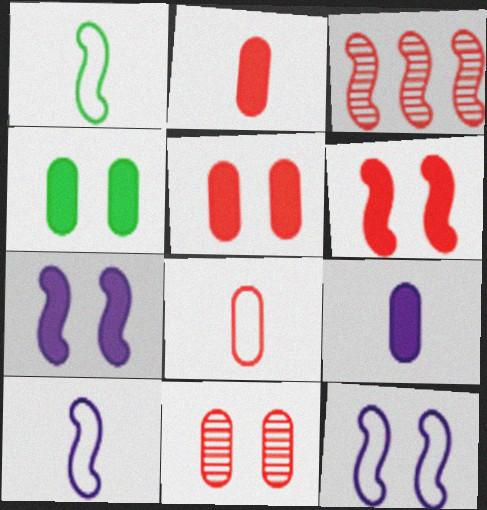[[1, 3, 7]]